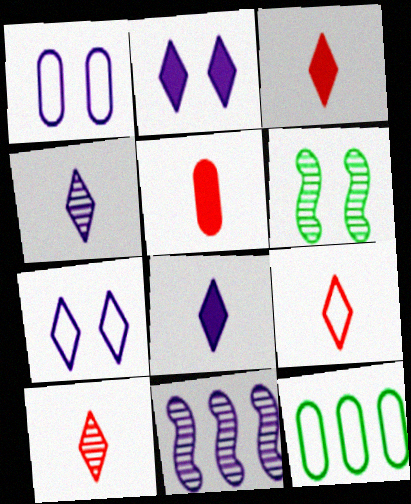[[1, 8, 11], 
[3, 9, 10]]